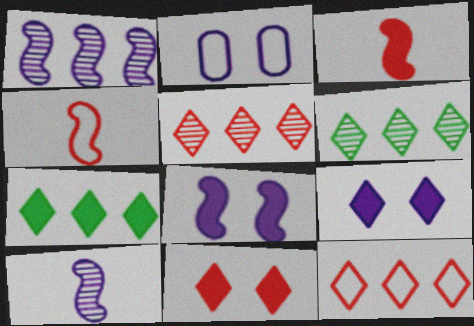[[2, 3, 6]]